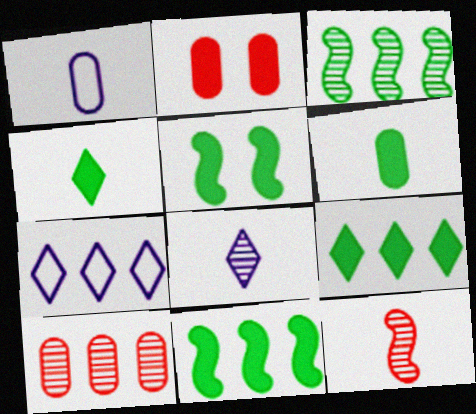[[1, 4, 12], 
[5, 6, 9], 
[7, 10, 11]]